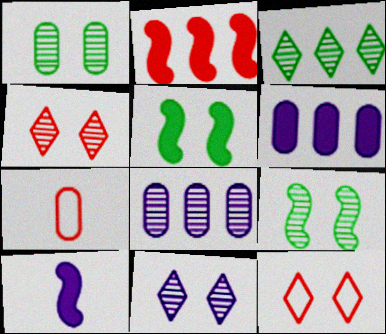[[1, 6, 7], 
[2, 4, 7], 
[2, 5, 10]]